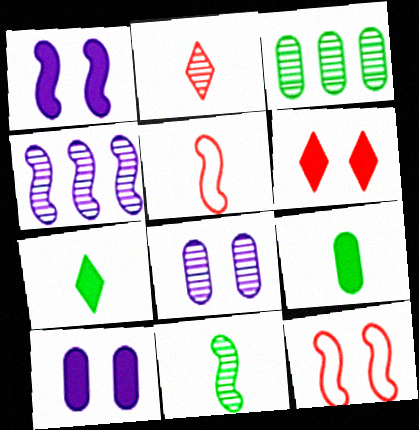[]